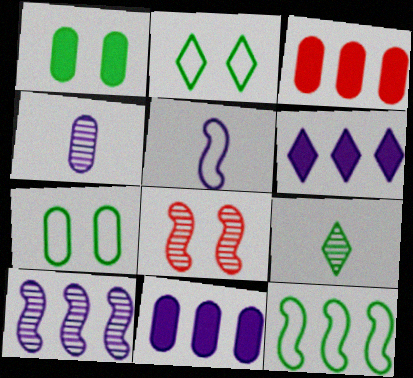[[1, 9, 12], 
[3, 4, 7]]